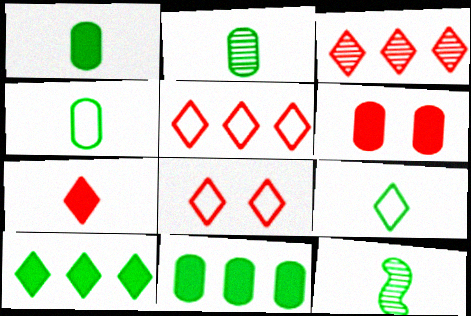[[1, 2, 4], 
[1, 9, 12], 
[3, 7, 8]]